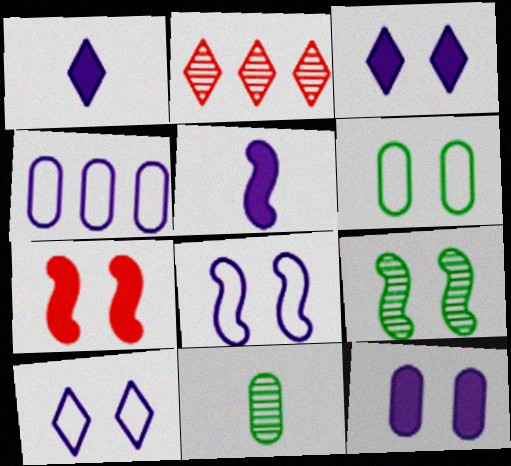[[2, 5, 6], 
[7, 8, 9]]